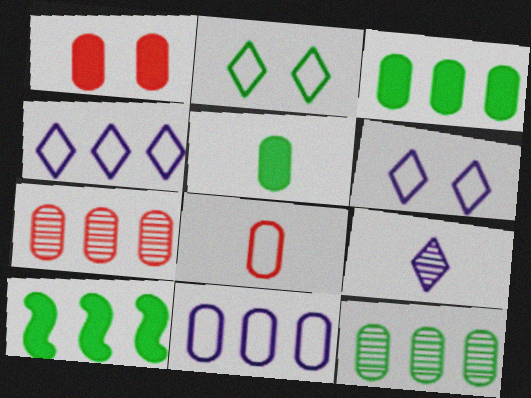[[1, 7, 8], 
[3, 7, 11], 
[4, 7, 10]]